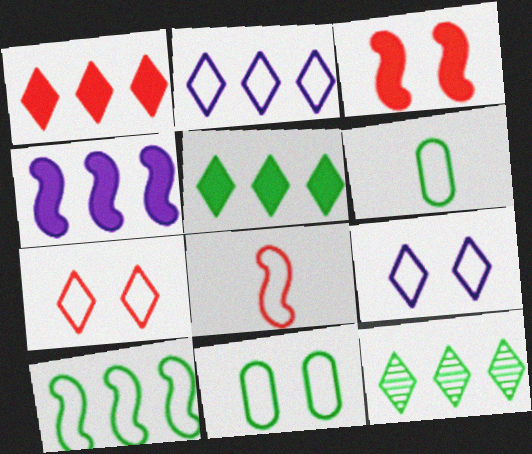[[1, 2, 12], 
[2, 8, 11]]